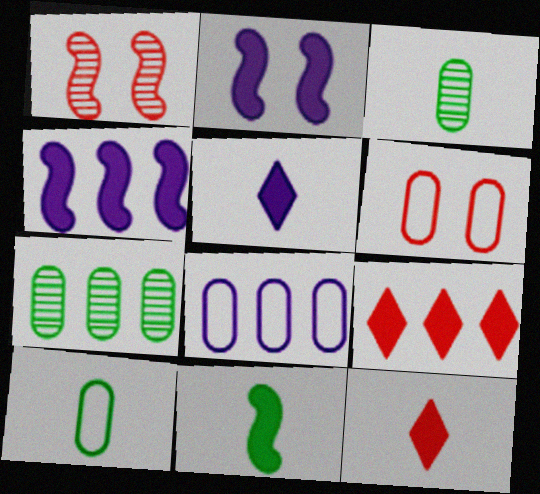[[6, 8, 10]]